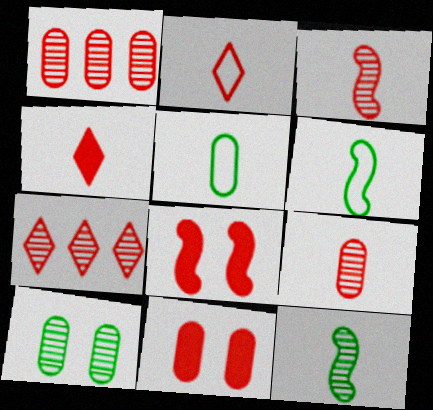[[1, 2, 8]]